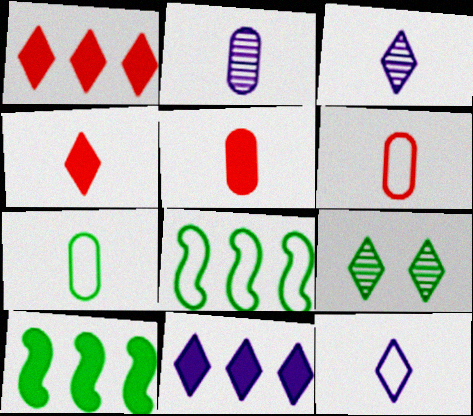[[1, 9, 12], 
[2, 5, 7], 
[7, 9, 10]]